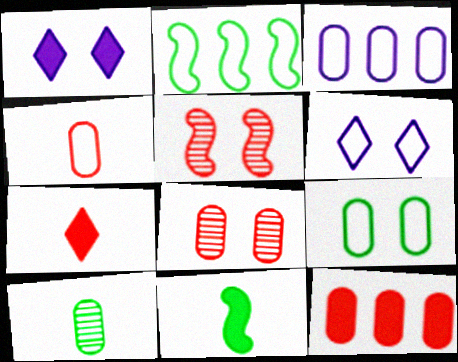[[1, 5, 9], 
[1, 11, 12], 
[2, 4, 6], 
[3, 4, 9], 
[4, 8, 12]]